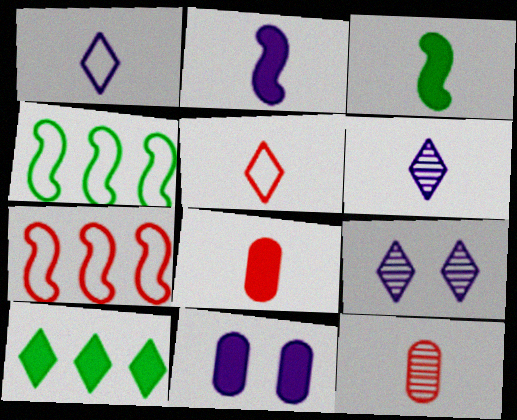[[1, 3, 12], 
[4, 8, 9], 
[5, 9, 10]]